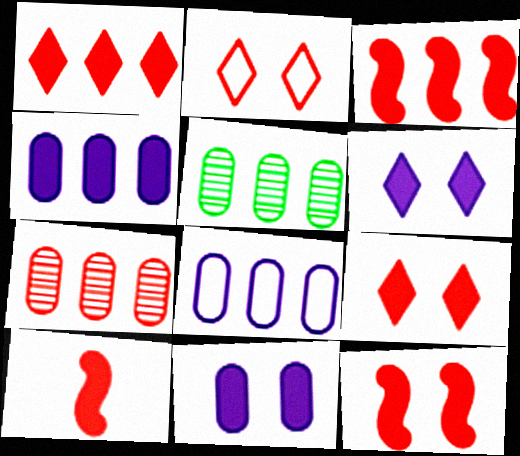[[2, 7, 10], 
[3, 10, 12]]